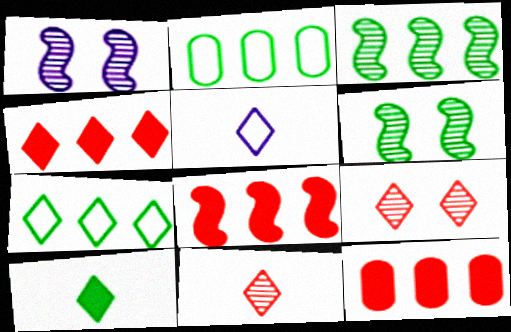[[2, 6, 10], 
[4, 8, 12], 
[5, 6, 12], 
[5, 10, 11]]